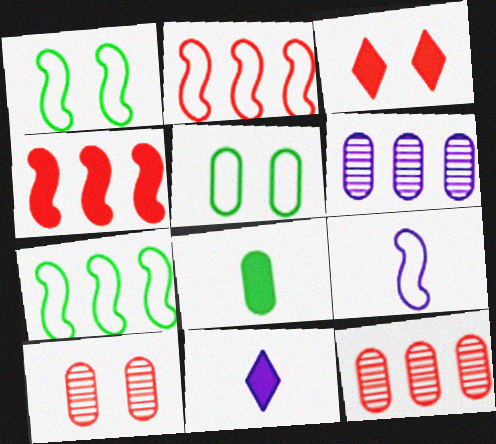[[1, 2, 9], 
[1, 11, 12], 
[7, 10, 11]]